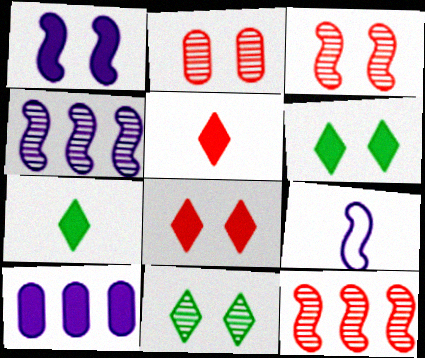[[1, 4, 9]]